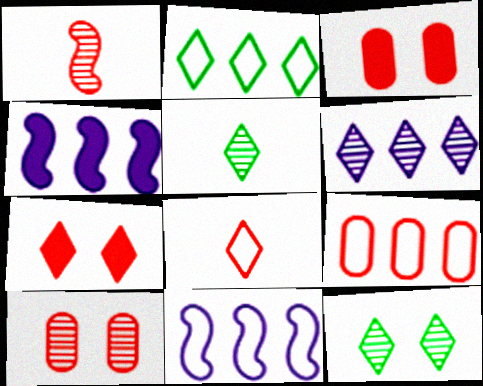[[1, 7, 9], 
[2, 9, 11], 
[3, 5, 11]]